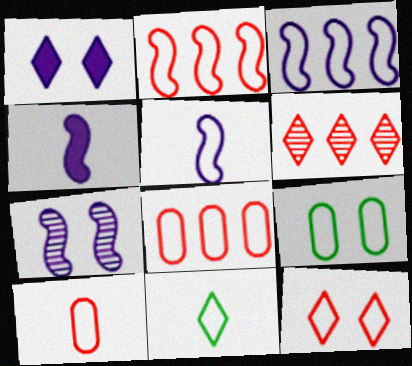[[1, 6, 11], 
[2, 10, 12], 
[3, 4, 7], 
[4, 6, 9], 
[5, 10, 11]]